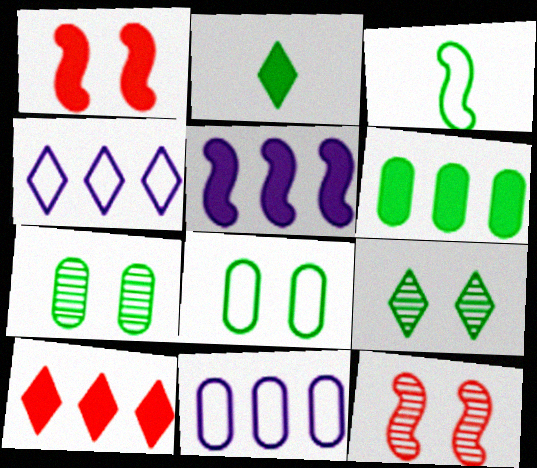[[2, 11, 12], 
[3, 5, 12], 
[3, 6, 9], 
[5, 6, 10]]